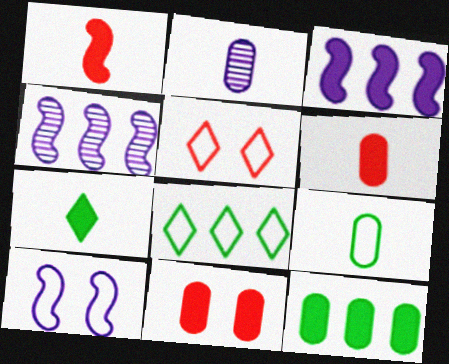[[2, 6, 9], 
[3, 7, 11]]